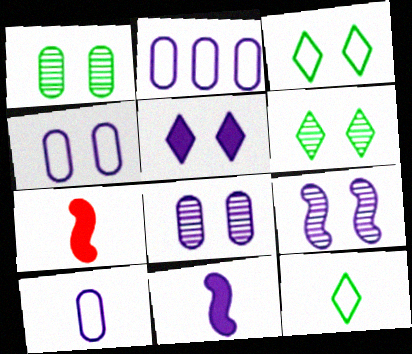[[2, 4, 10], 
[2, 6, 7], 
[4, 5, 9]]